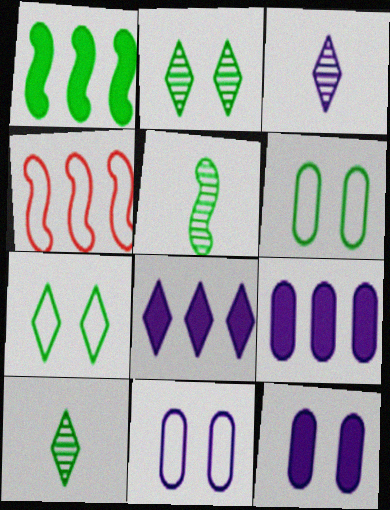[[1, 6, 10], 
[4, 10, 12]]